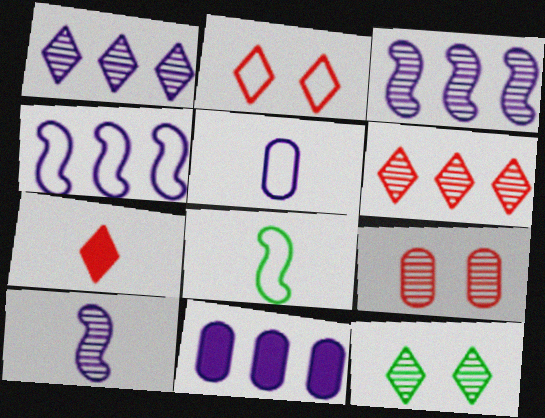[[1, 4, 11], 
[2, 6, 7]]